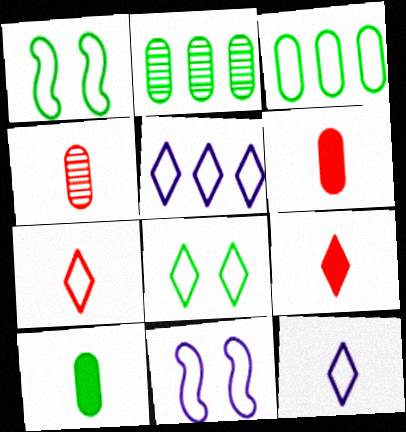[[2, 9, 11], 
[3, 7, 11], 
[5, 7, 8]]